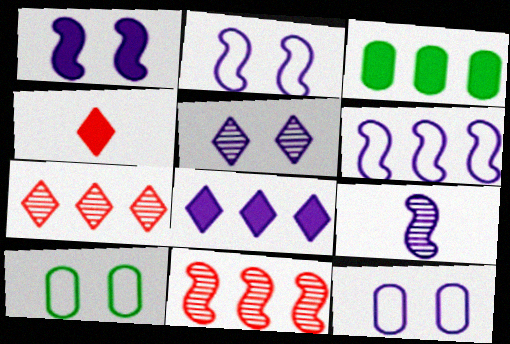[[1, 3, 4], 
[1, 5, 12], 
[1, 6, 9], 
[3, 6, 7], 
[8, 9, 12]]